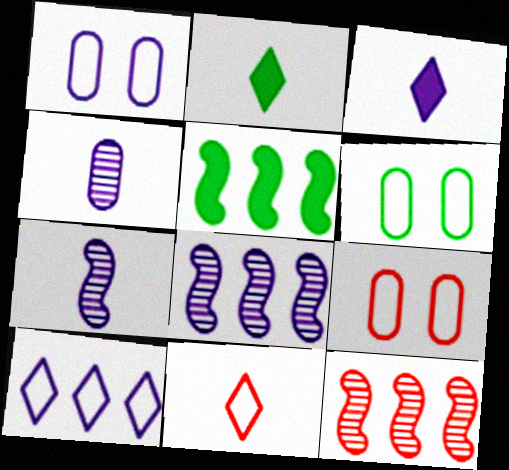[[1, 2, 12], 
[1, 3, 8], 
[1, 6, 9], 
[2, 8, 9], 
[3, 6, 12]]